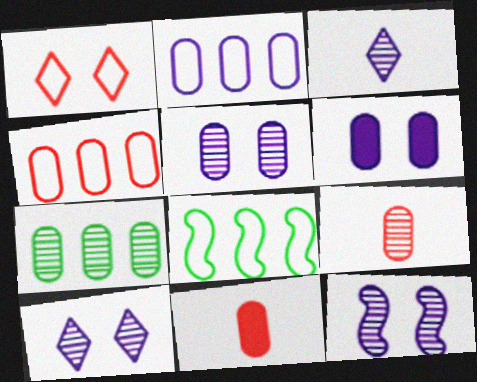[[5, 7, 9], 
[5, 10, 12], 
[8, 10, 11]]